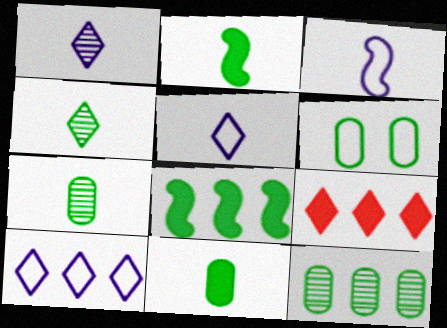[[4, 6, 8], 
[6, 11, 12]]